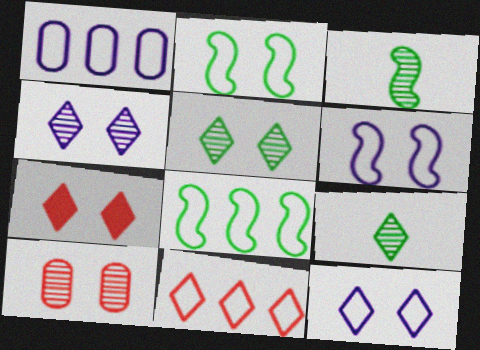[[1, 3, 7], 
[1, 8, 11], 
[5, 7, 12]]